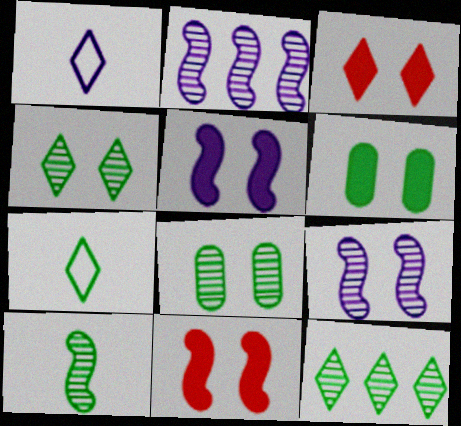[[1, 3, 12], 
[3, 5, 6], 
[8, 10, 12]]